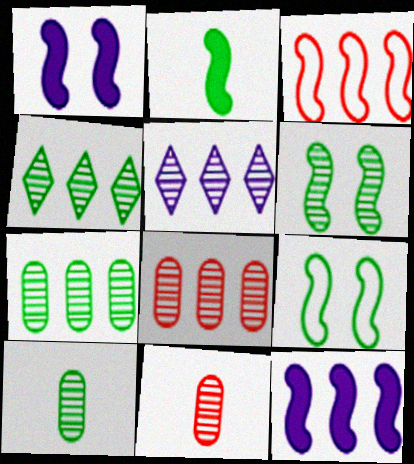[[4, 6, 10], 
[5, 6, 11]]